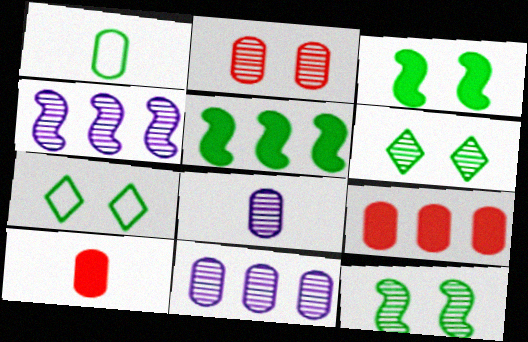[[1, 5, 6], 
[1, 8, 10], 
[4, 7, 10]]